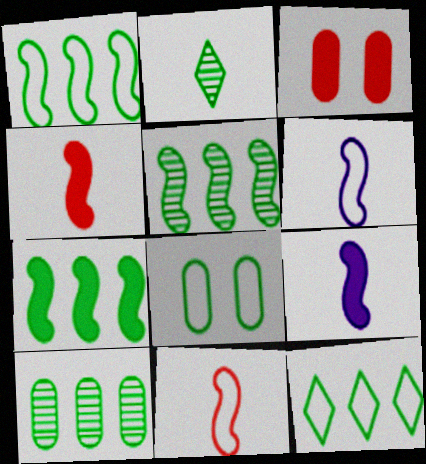[[1, 5, 7], 
[2, 7, 8], 
[7, 10, 12]]